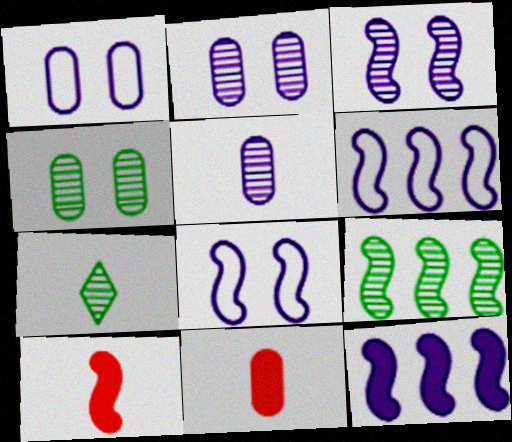[[4, 7, 9], 
[8, 9, 10]]